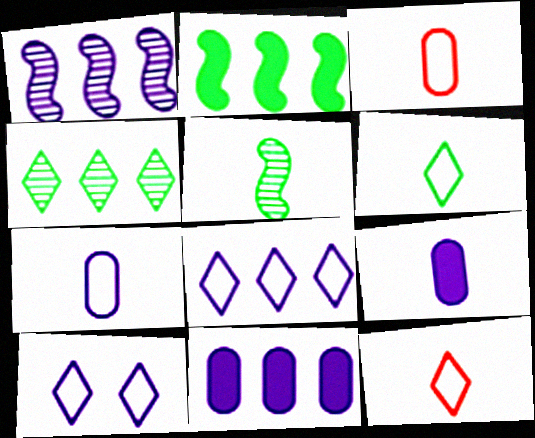[[1, 8, 11], 
[1, 9, 10], 
[5, 9, 12]]